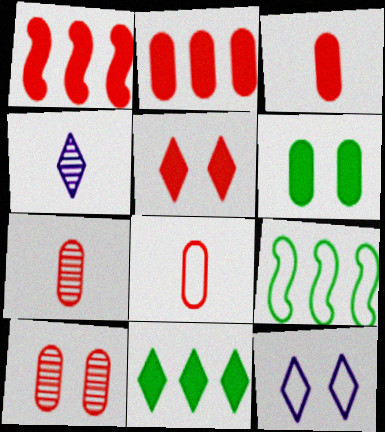[[1, 3, 5], 
[2, 8, 10], 
[3, 7, 8], 
[8, 9, 12]]